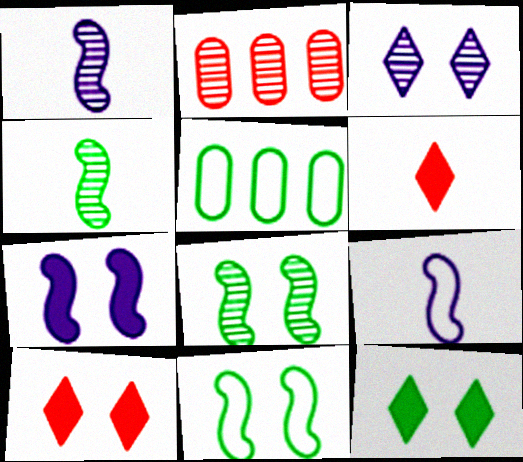[[1, 5, 10], 
[2, 3, 4], 
[2, 9, 12], 
[4, 5, 12]]